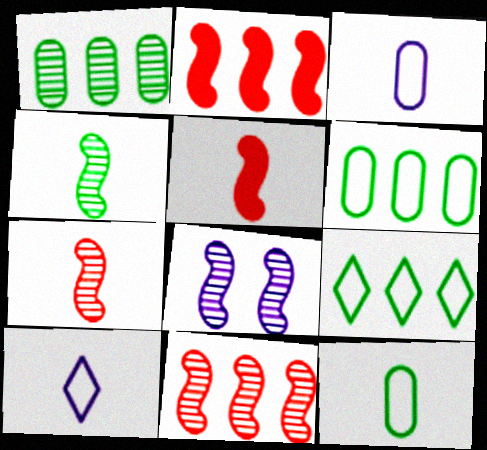[[4, 8, 11]]